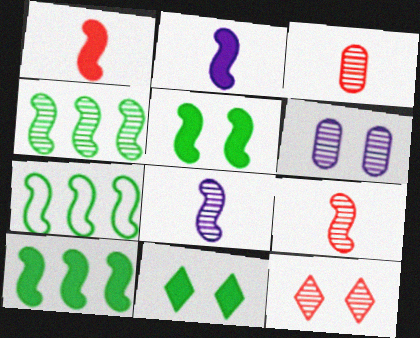[[4, 7, 10]]